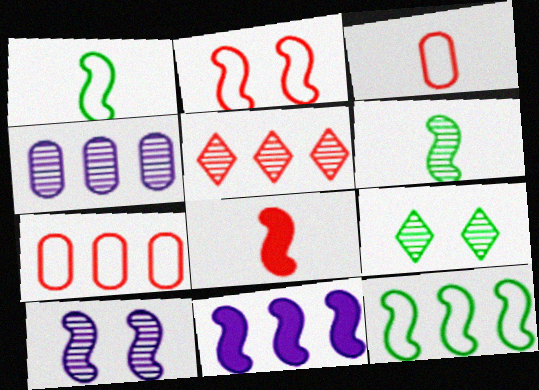[[2, 6, 11], 
[3, 9, 11], 
[8, 10, 12]]